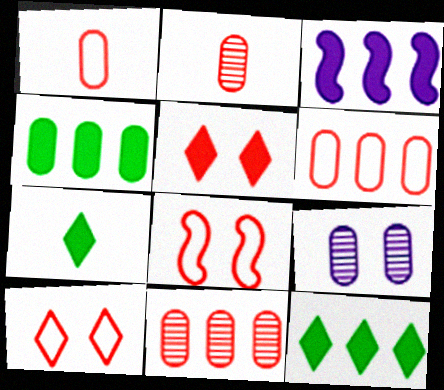[[1, 4, 9]]